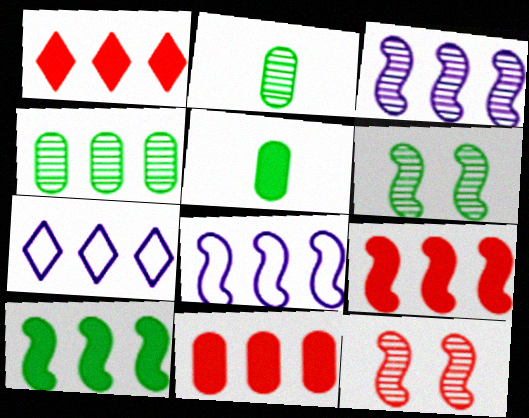[[1, 4, 8], 
[1, 9, 11], 
[4, 7, 9], 
[5, 7, 12]]